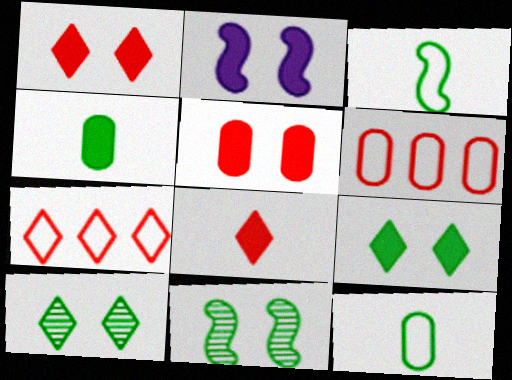[[2, 5, 9]]